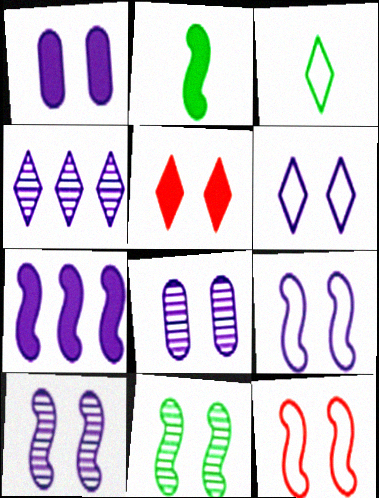[[1, 6, 10], 
[3, 4, 5]]